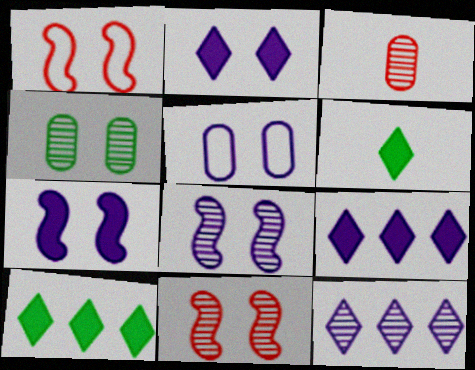[[1, 2, 4], 
[2, 5, 8]]